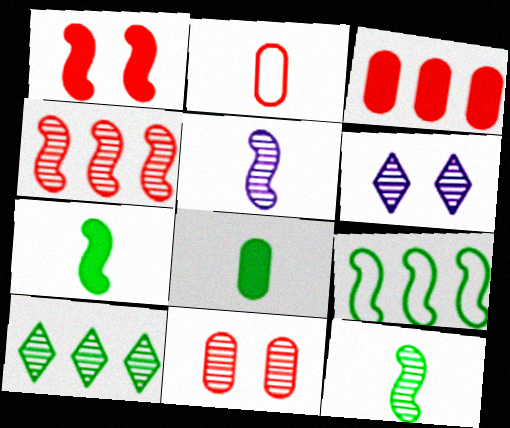[[1, 5, 9], 
[2, 3, 11], 
[5, 10, 11]]